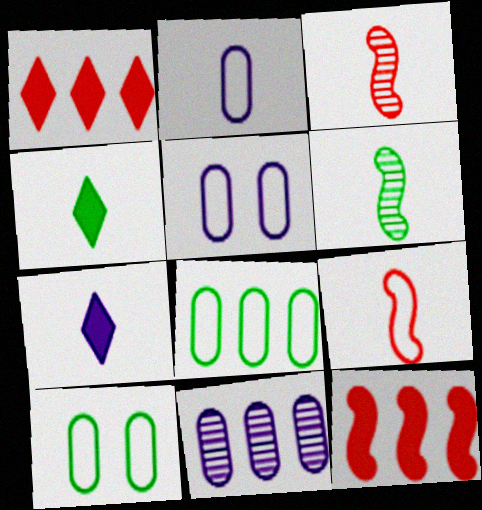[[1, 5, 6], 
[2, 3, 4]]